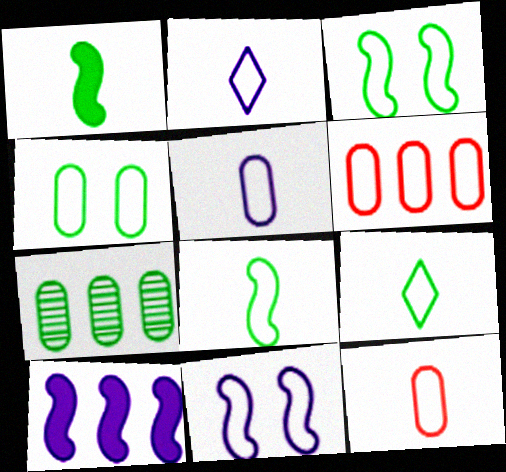[[2, 3, 6], 
[2, 8, 12], 
[4, 5, 6], 
[6, 9, 11]]